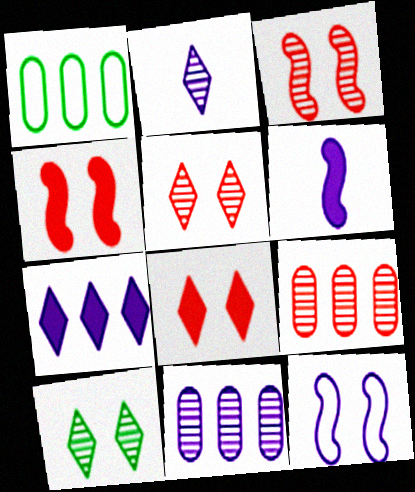[[1, 2, 4], 
[1, 5, 6]]